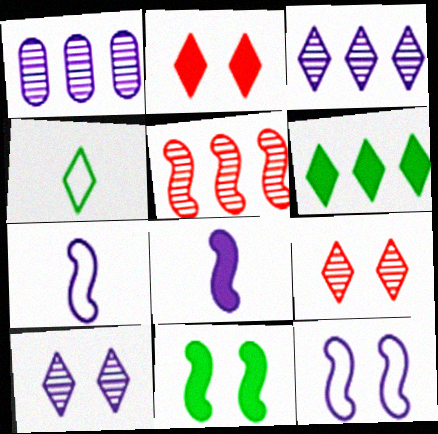[[2, 3, 4], 
[5, 7, 11]]